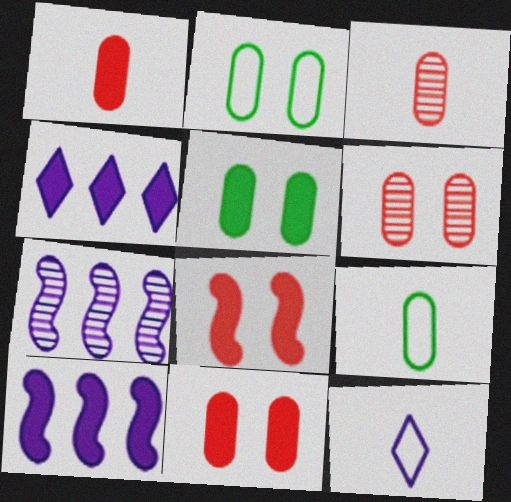[]